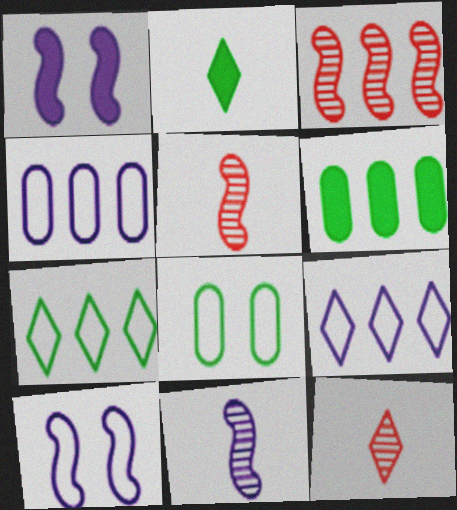[[3, 6, 9], 
[6, 10, 12]]